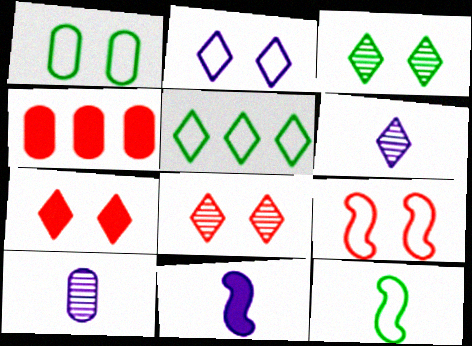[[1, 2, 9], 
[1, 4, 10], 
[1, 5, 12], 
[2, 3, 7], 
[5, 6, 7]]